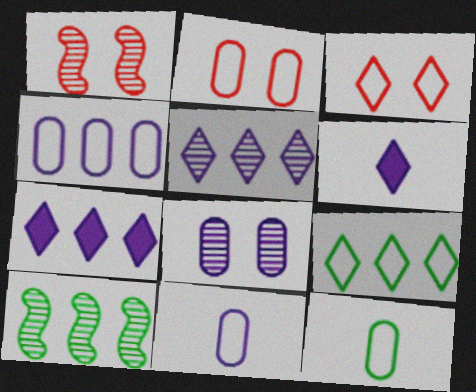[[1, 7, 12], 
[2, 4, 12], 
[2, 6, 10]]